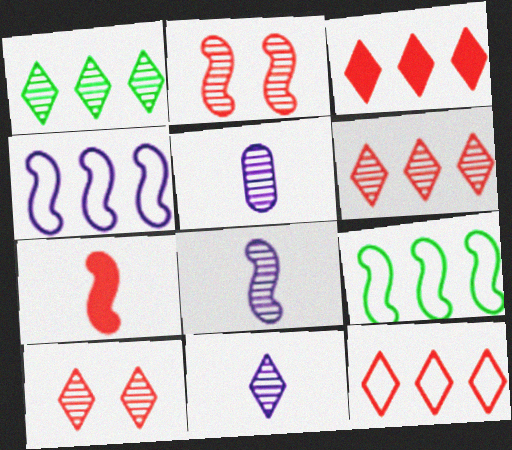[[1, 2, 5], 
[1, 10, 11], 
[3, 6, 12], 
[5, 8, 11]]